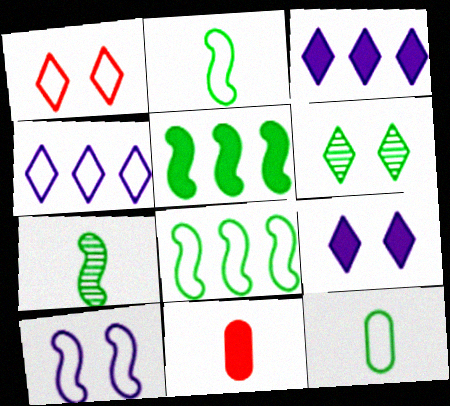[[1, 6, 9], 
[5, 6, 12], 
[5, 9, 11]]